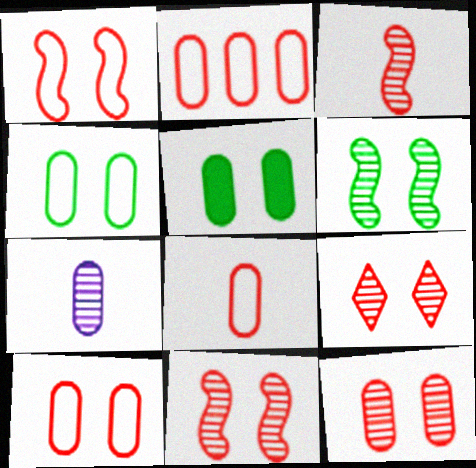[[2, 5, 7], 
[2, 8, 10], 
[9, 11, 12]]